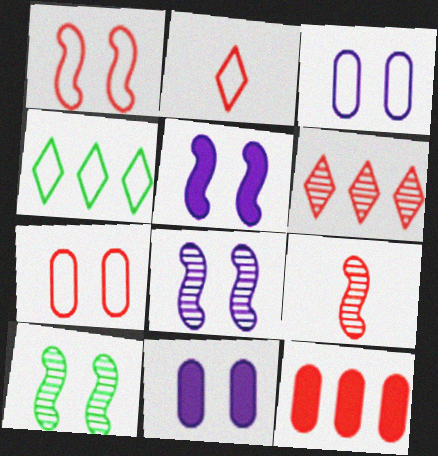[[1, 5, 10], 
[4, 9, 11]]